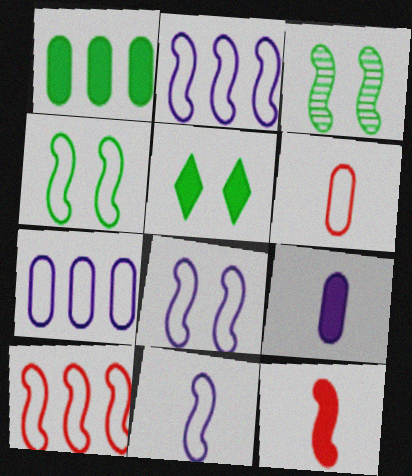[[2, 3, 12], 
[2, 8, 11], 
[4, 10, 11]]